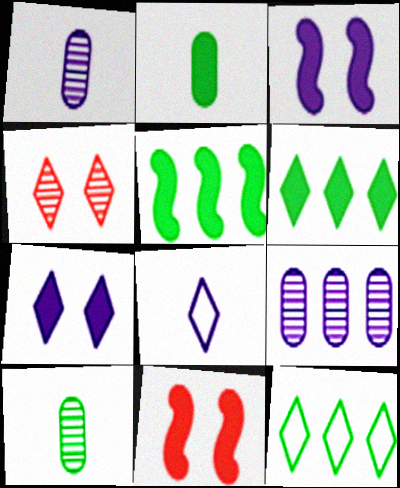[[1, 11, 12], 
[3, 8, 9], 
[4, 6, 8]]